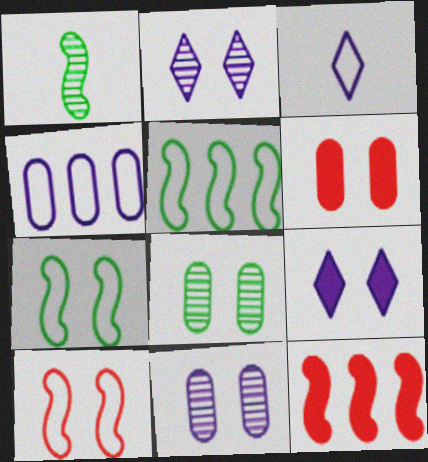[[2, 6, 7], 
[3, 8, 12], 
[8, 9, 10]]